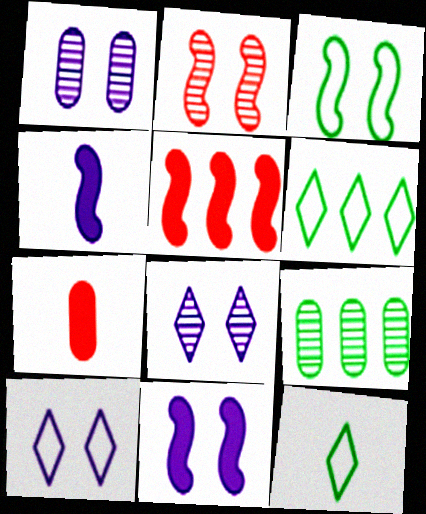[[1, 5, 12], 
[1, 10, 11], 
[2, 3, 11]]